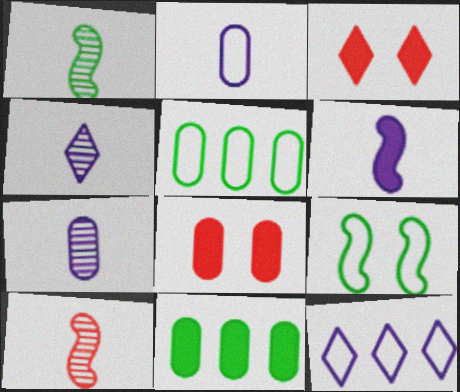[[1, 8, 12], 
[2, 4, 6], 
[3, 6, 11], 
[5, 7, 8]]